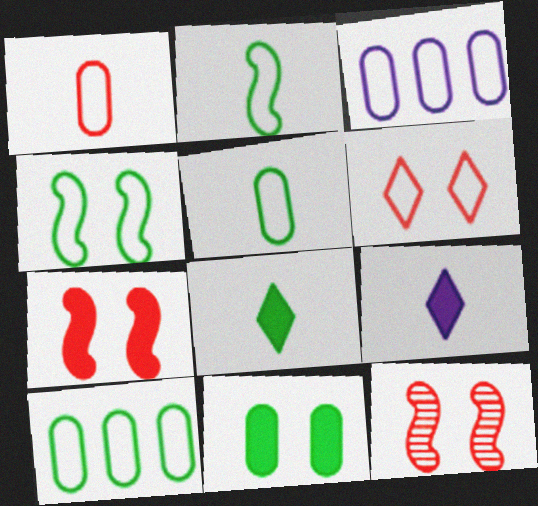[[2, 3, 6], 
[3, 8, 12], 
[9, 10, 12]]